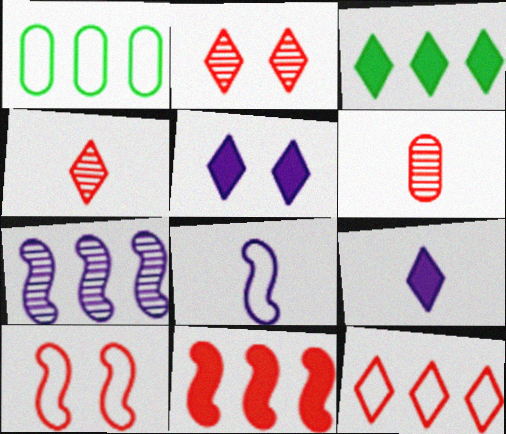[]